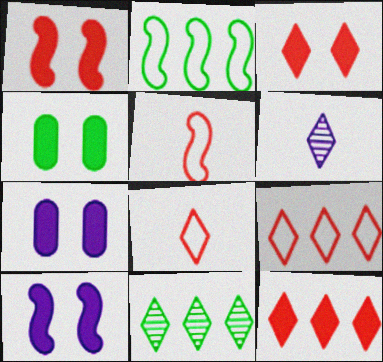[[3, 4, 10], 
[5, 7, 11]]